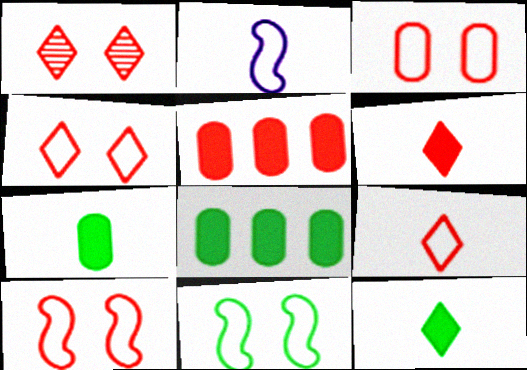[[1, 2, 8], 
[3, 4, 10]]